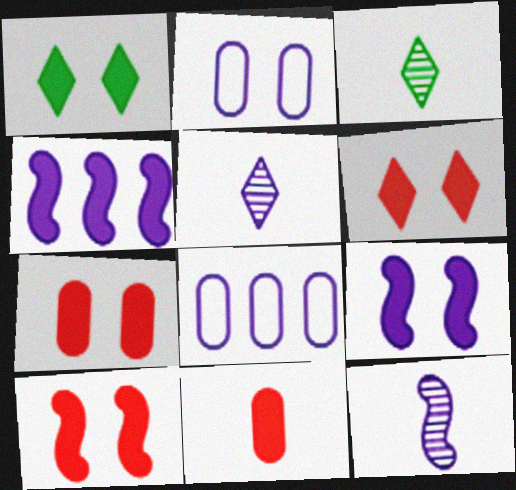[[1, 4, 11], 
[1, 7, 9], 
[2, 4, 5], 
[3, 8, 10], 
[5, 8, 9], 
[6, 7, 10]]